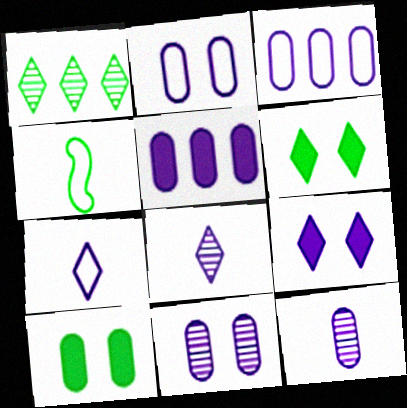[[1, 4, 10], 
[2, 5, 12]]